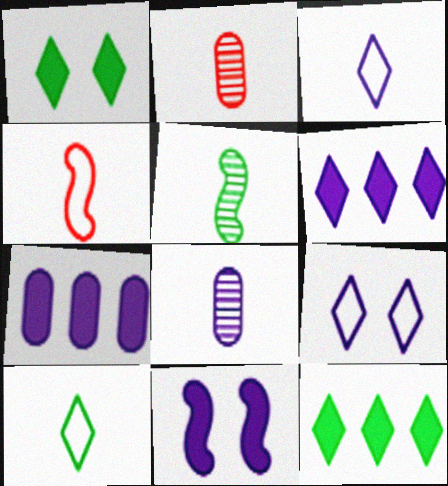[]